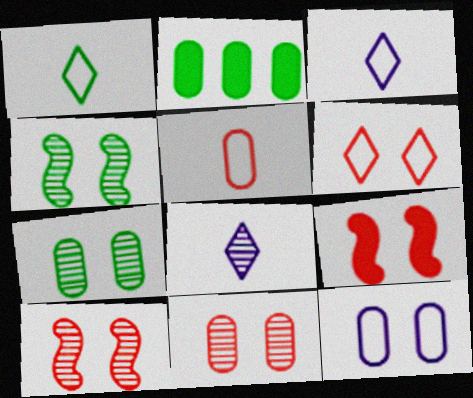[[1, 2, 4], 
[2, 3, 10], 
[6, 9, 11]]